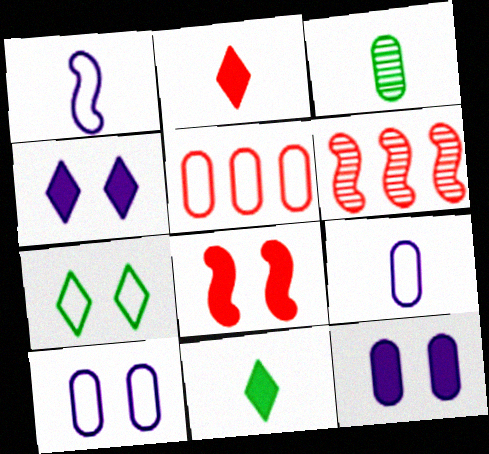[[1, 2, 3], 
[1, 5, 7], 
[3, 5, 12], 
[6, 10, 11]]